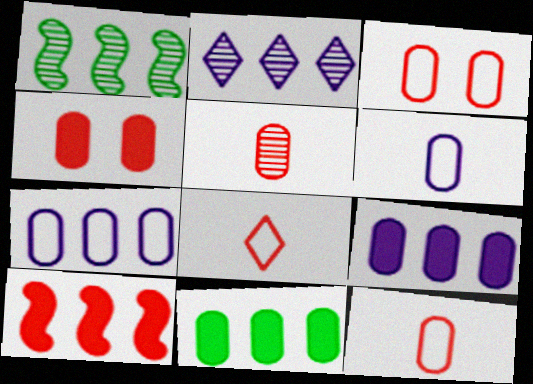[]